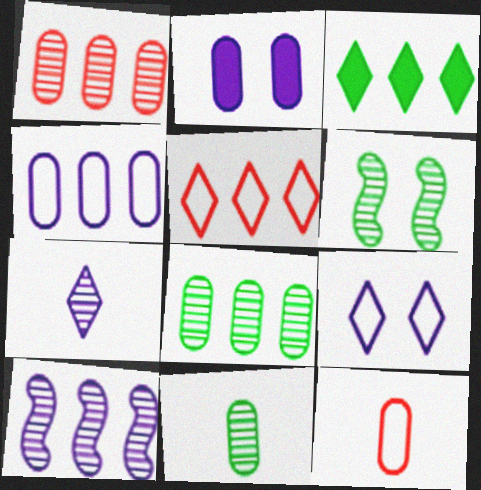[[1, 6, 7], 
[2, 8, 12]]